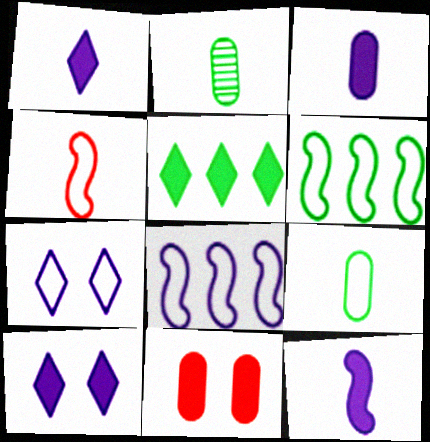[[1, 2, 4], 
[1, 3, 12], 
[5, 11, 12]]